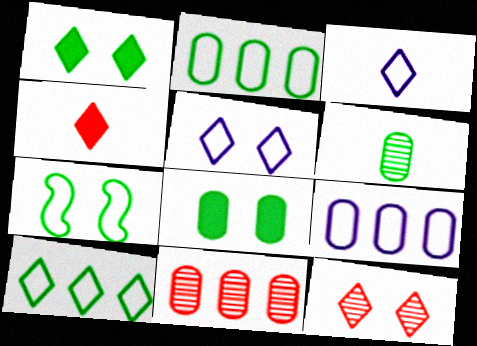[[1, 5, 12], 
[2, 6, 8]]